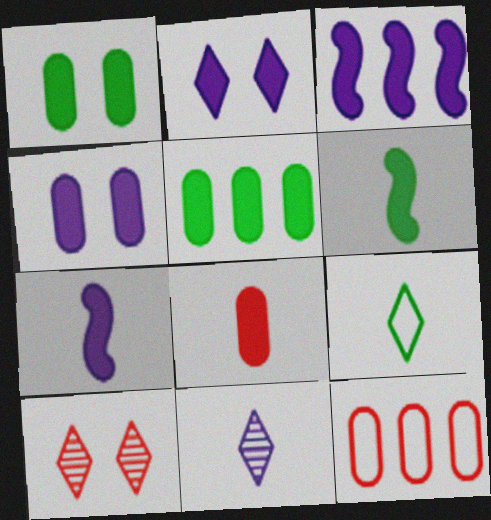[[4, 5, 8]]